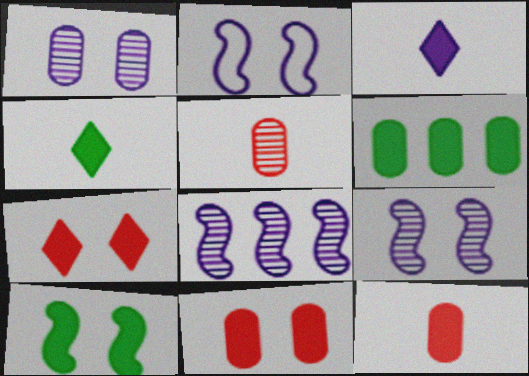[[4, 6, 10]]